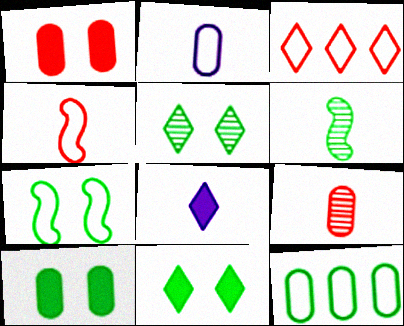[[2, 3, 7], 
[3, 5, 8], 
[5, 7, 10], 
[6, 11, 12]]